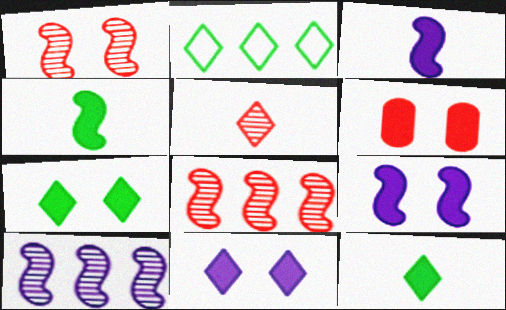[[2, 5, 11], 
[6, 7, 9]]